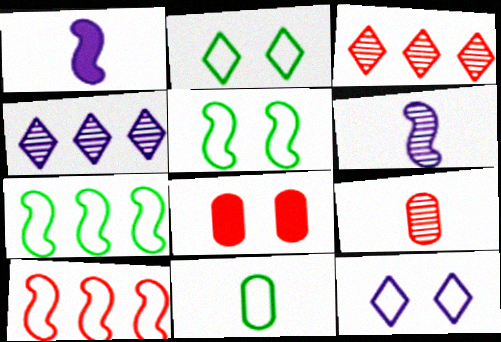[[2, 7, 11], 
[10, 11, 12]]